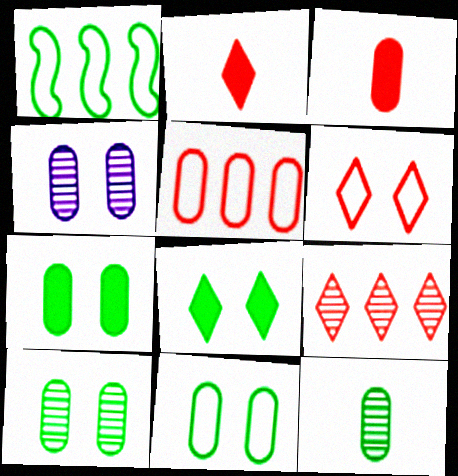[[1, 2, 4], 
[1, 8, 12], 
[2, 6, 9], 
[7, 10, 11]]